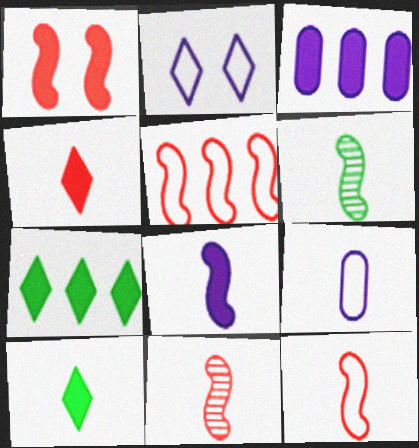[[1, 3, 10], 
[1, 5, 11], 
[4, 6, 9], 
[6, 8, 12], 
[9, 10, 11]]